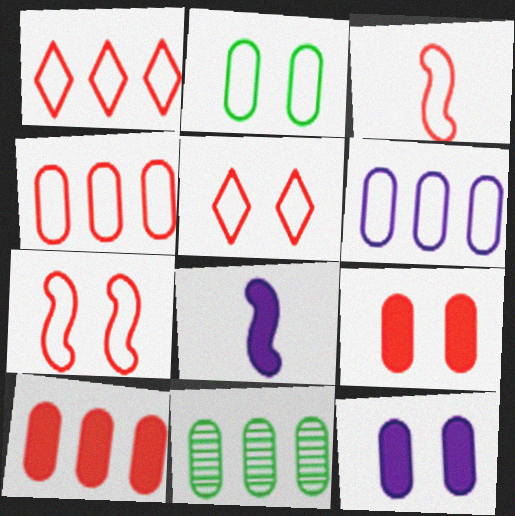[[3, 4, 5], 
[5, 8, 11], 
[6, 10, 11]]